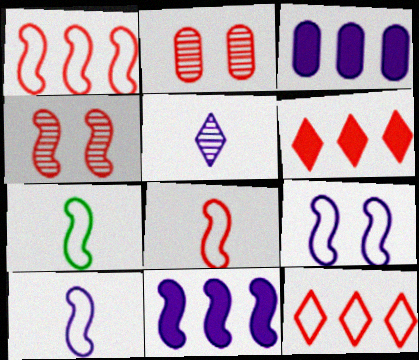[[1, 7, 9], 
[2, 6, 8], 
[3, 5, 9], 
[4, 7, 11], 
[7, 8, 10]]